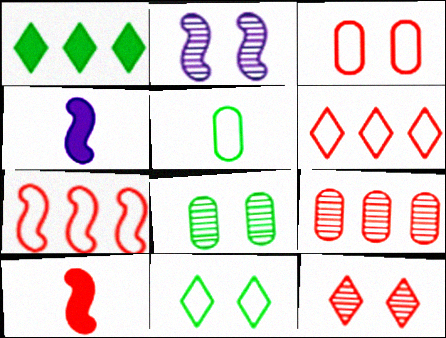[[2, 8, 12], 
[4, 6, 8], 
[4, 9, 11]]